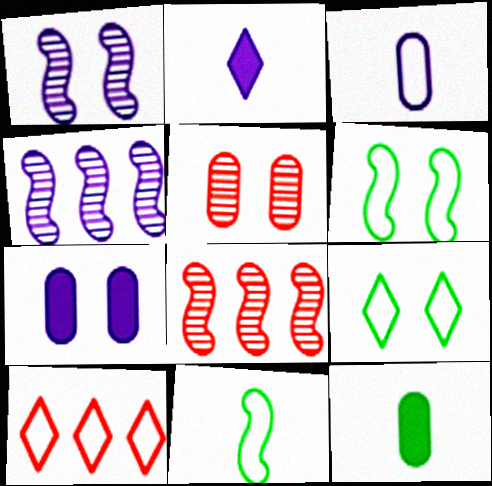[[1, 10, 12], 
[3, 6, 10]]